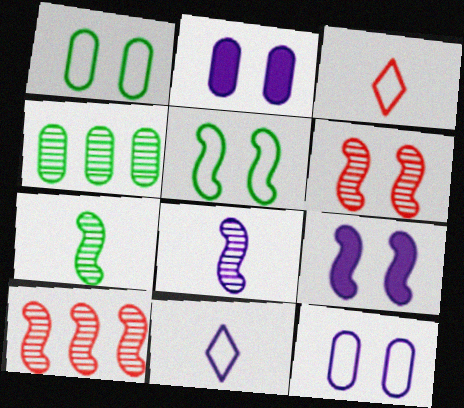[[3, 4, 9], 
[5, 6, 9]]